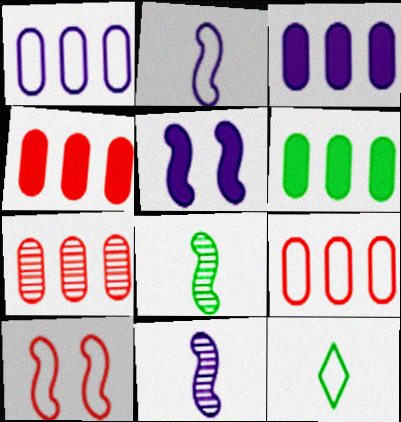[[1, 6, 7], 
[1, 10, 12], 
[3, 4, 6], 
[4, 7, 9], 
[5, 7, 12]]